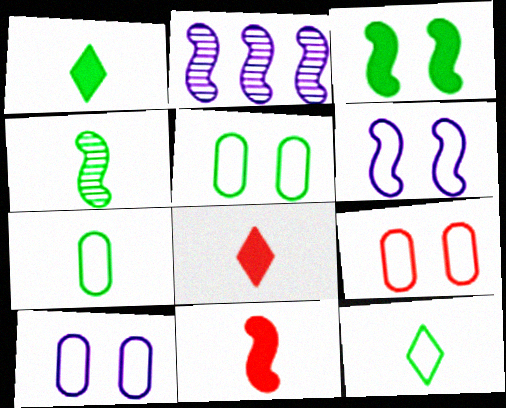[[1, 2, 9], 
[1, 4, 7], 
[2, 5, 8], 
[5, 9, 10]]